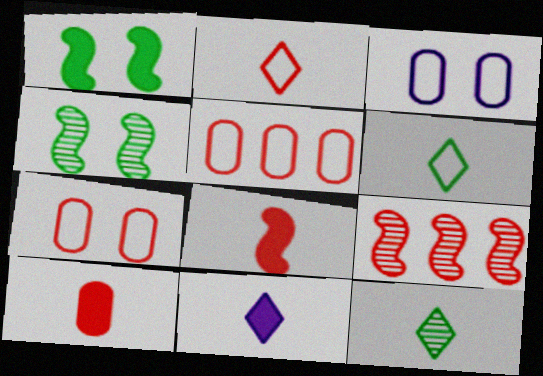[[2, 11, 12], 
[4, 5, 11]]